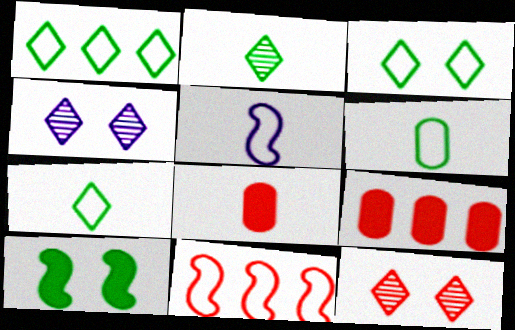[[1, 3, 7], 
[2, 5, 8], 
[8, 11, 12]]